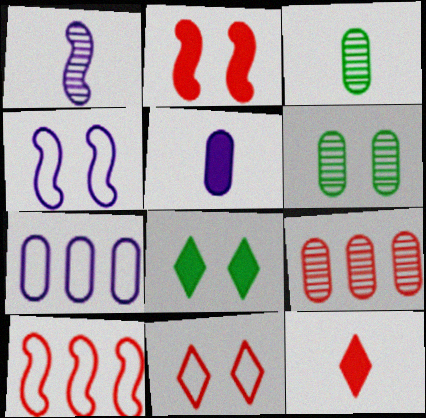[]